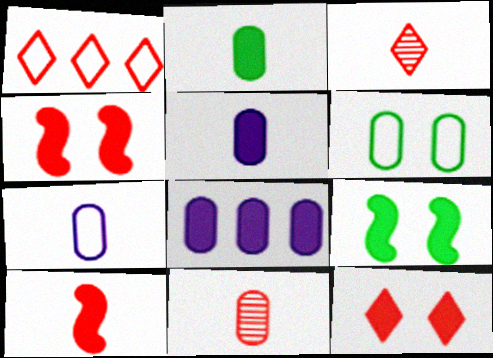[[1, 3, 12], 
[1, 4, 11], 
[2, 7, 11], 
[6, 8, 11]]